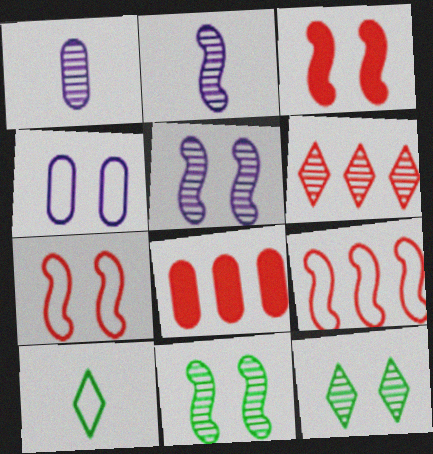[[1, 6, 11], 
[3, 4, 12], 
[4, 9, 10], 
[5, 8, 10], 
[6, 8, 9]]